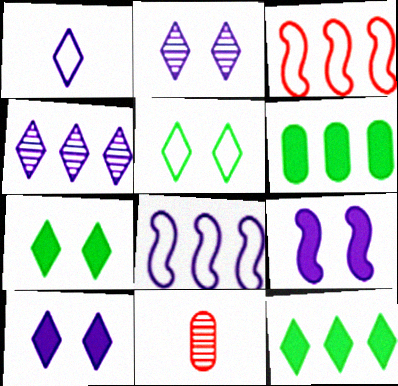[[1, 4, 10], 
[3, 4, 6], 
[7, 8, 11]]